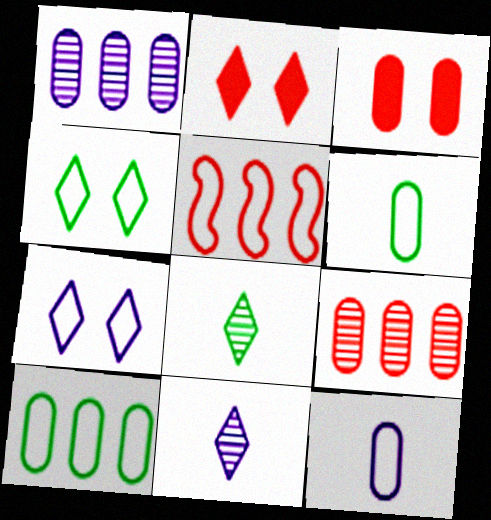[[1, 3, 6], 
[4, 5, 12], 
[5, 6, 7]]